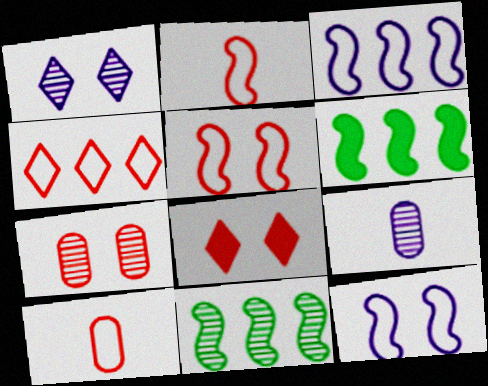[[1, 6, 10], 
[4, 5, 10], 
[5, 7, 8]]